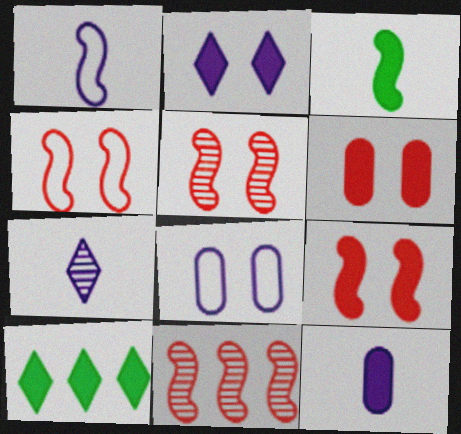[[1, 7, 12], 
[4, 5, 9], 
[9, 10, 12]]